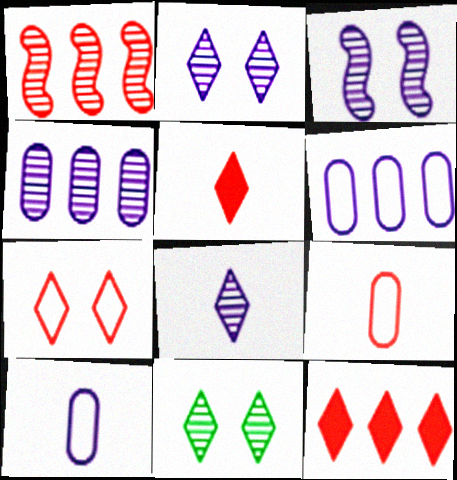[[3, 4, 8]]